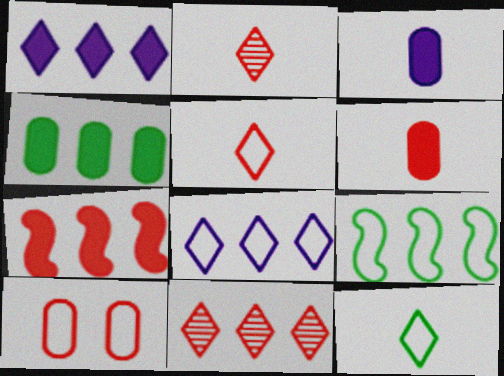[[1, 4, 7], 
[2, 7, 10]]